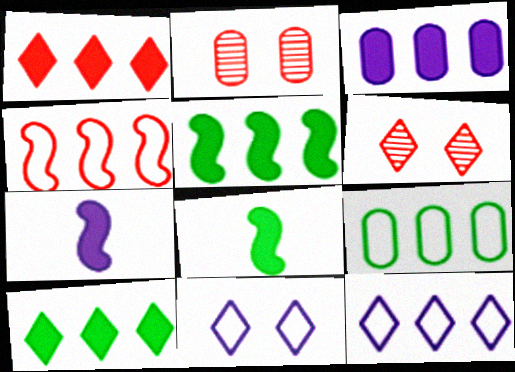[[1, 3, 5], 
[2, 8, 12], 
[4, 9, 12], 
[6, 7, 9]]